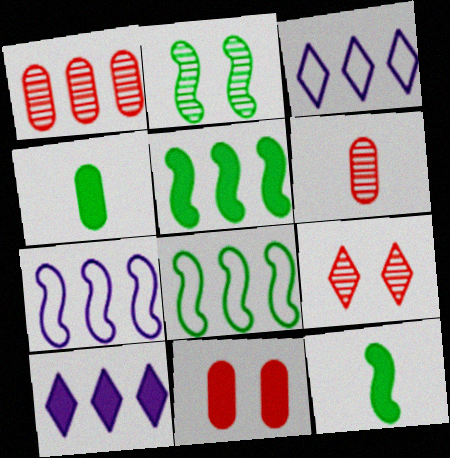[[1, 3, 5], 
[1, 8, 10], 
[2, 8, 12], 
[4, 7, 9], 
[10, 11, 12]]